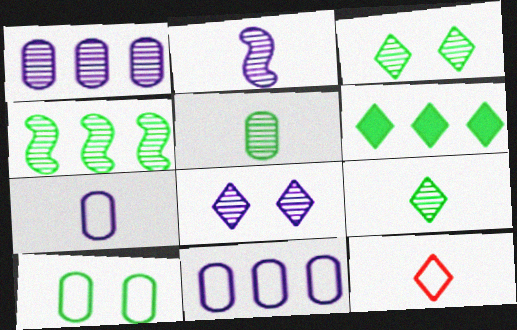[[1, 2, 8], 
[3, 4, 5], 
[6, 8, 12]]